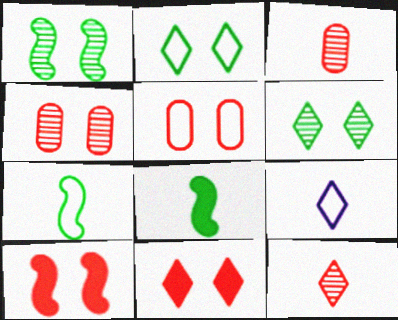[[3, 8, 9]]